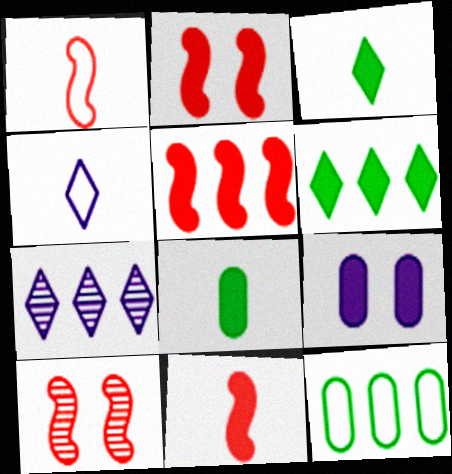[[1, 5, 10], 
[2, 5, 11], 
[3, 5, 9], 
[5, 7, 12], 
[6, 9, 11]]